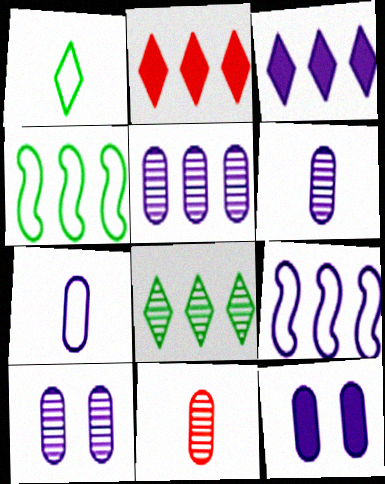[[2, 4, 5], 
[3, 5, 9], 
[5, 6, 10], 
[5, 7, 12]]